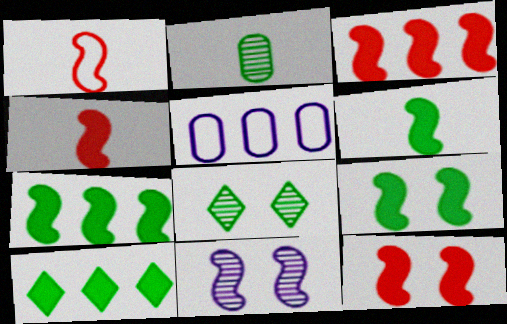[[1, 7, 11], 
[3, 4, 12], 
[4, 5, 8], 
[6, 7, 9]]